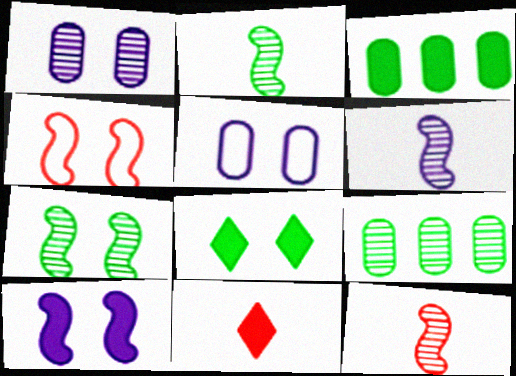[[1, 4, 8], 
[2, 6, 12], 
[3, 10, 11], 
[4, 7, 10]]